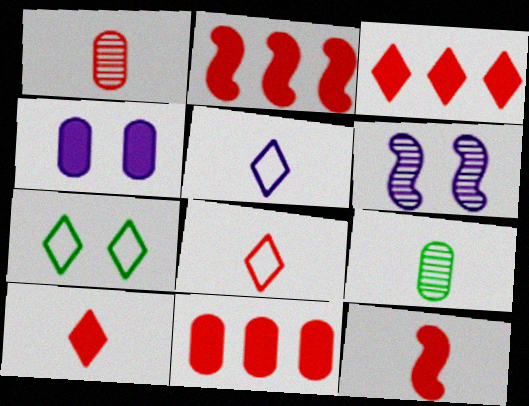[[1, 8, 12], 
[2, 3, 11], 
[5, 9, 12]]